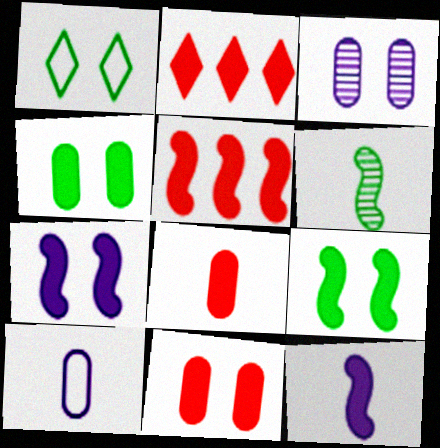[[2, 4, 12], 
[5, 9, 12]]